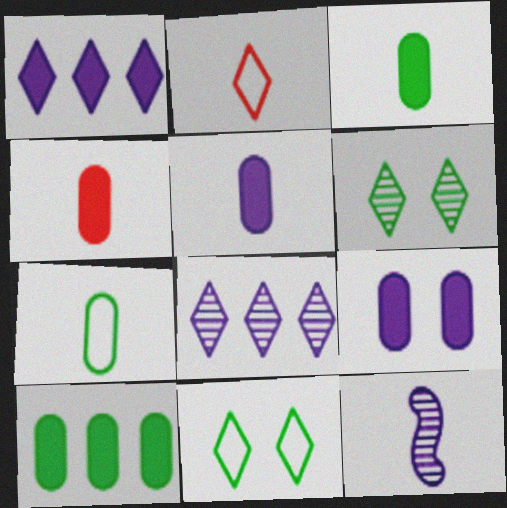[[1, 2, 6], 
[2, 3, 12], 
[3, 4, 5], 
[4, 9, 10]]